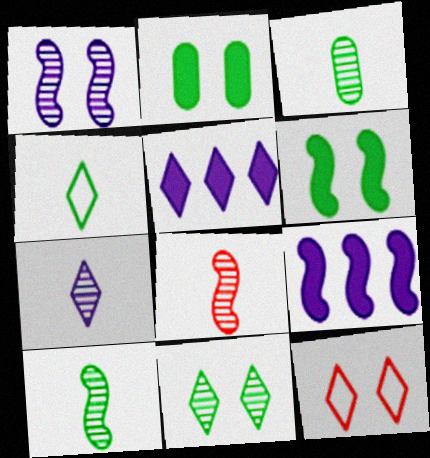[[1, 2, 12], 
[3, 7, 8], 
[3, 9, 12]]